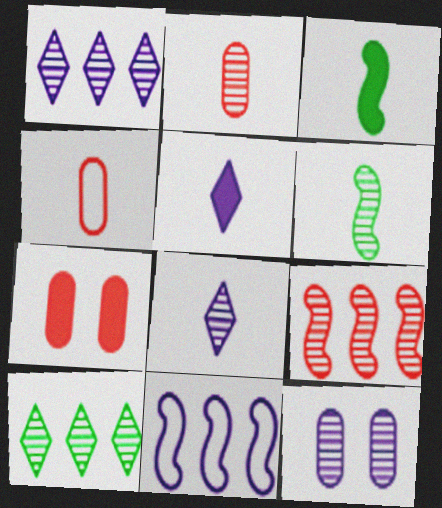[[2, 6, 8], 
[3, 4, 8], 
[4, 5, 6], 
[5, 11, 12]]